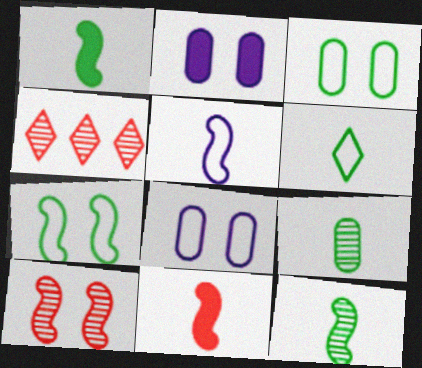[[1, 4, 8], 
[1, 6, 9], 
[5, 11, 12]]